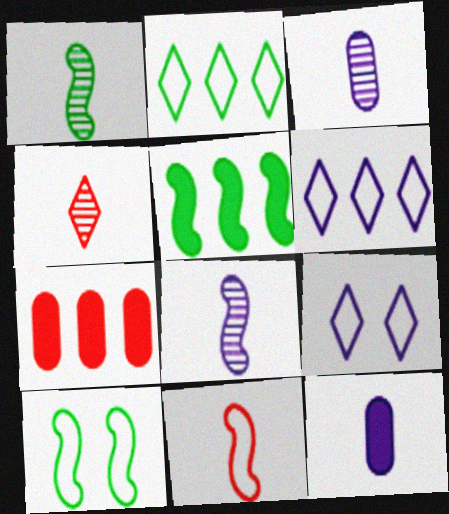[[1, 3, 4], 
[1, 5, 10], 
[1, 7, 9]]